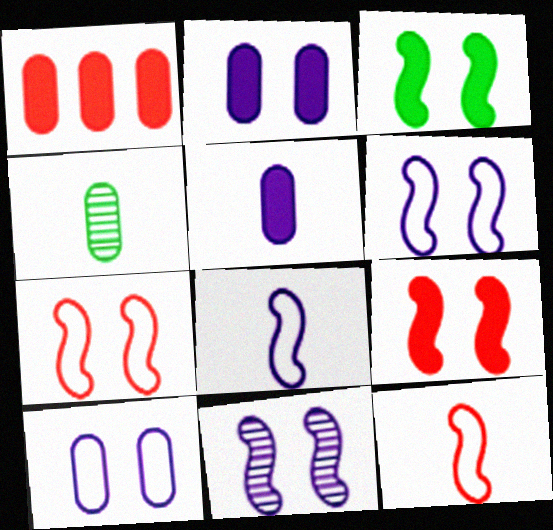[[1, 4, 10], 
[3, 7, 11]]